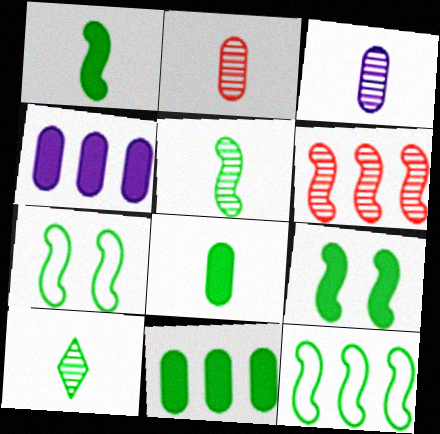[[5, 9, 12], 
[7, 10, 11]]